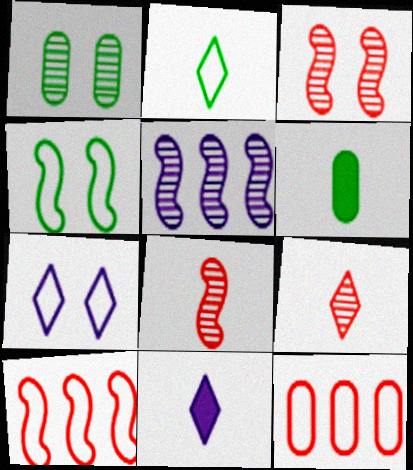[[1, 5, 9], 
[1, 10, 11], 
[2, 9, 11]]